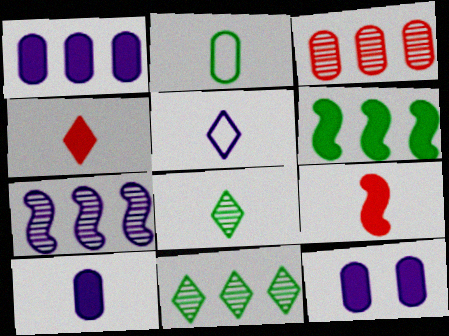[[1, 10, 12], 
[2, 3, 12], 
[3, 7, 11], 
[4, 5, 8], 
[4, 6, 12], 
[5, 7, 12]]